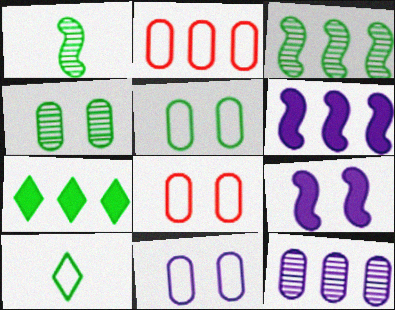[[1, 5, 7], 
[5, 8, 11]]